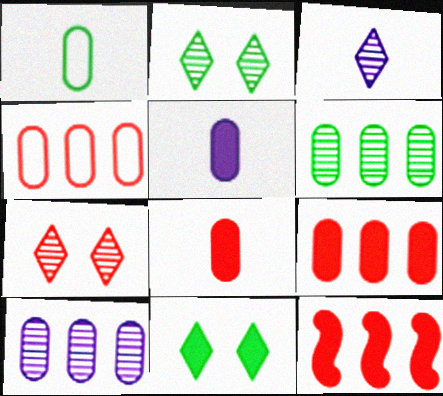[[5, 11, 12]]